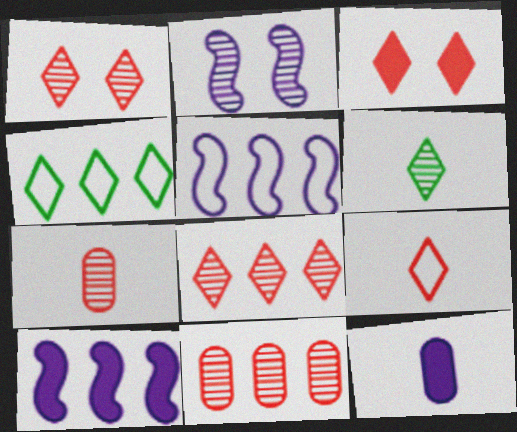[[2, 6, 11], 
[3, 8, 9], 
[4, 10, 11]]